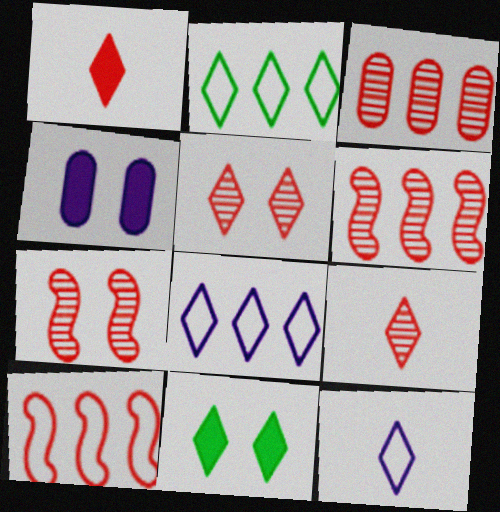[[3, 7, 9], 
[8, 9, 11]]